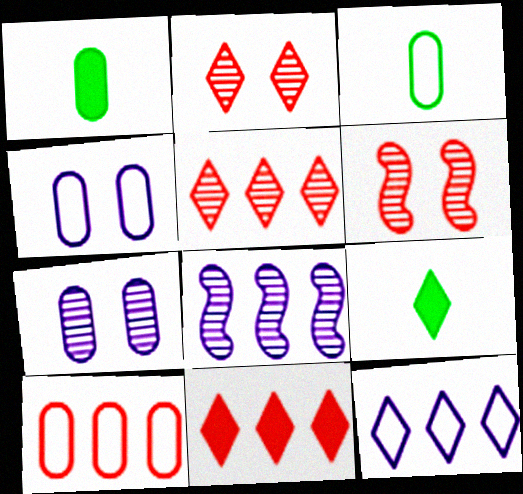[[1, 6, 12], 
[1, 7, 10], 
[2, 9, 12], 
[3, 4, 10]]